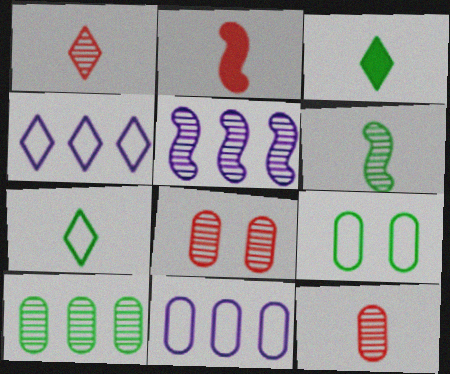[]